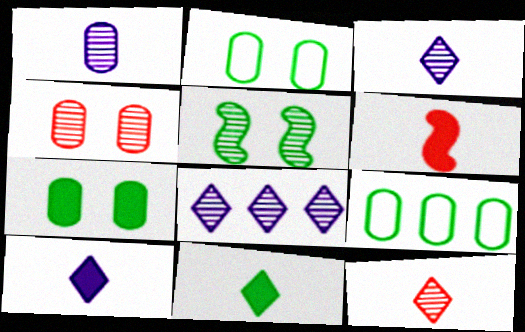[[2, 6, 8], 
[5, 9, 11]]